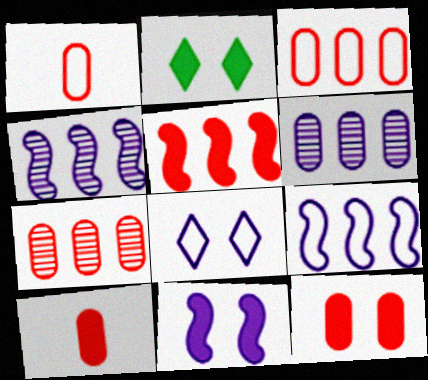[[1, 2, 4], 
[1, 7, 12], 
[2, 11, 12]]